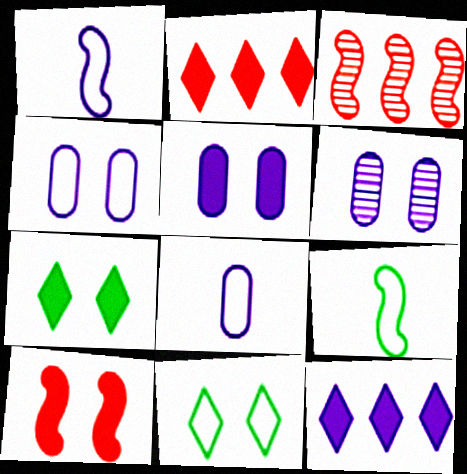[[1, 6, 12], 
[2, 6, 9], 
[3, 7, 8], 
[4, 5, 6], 
[5, 7, 10], 
[6, 10, 11]]